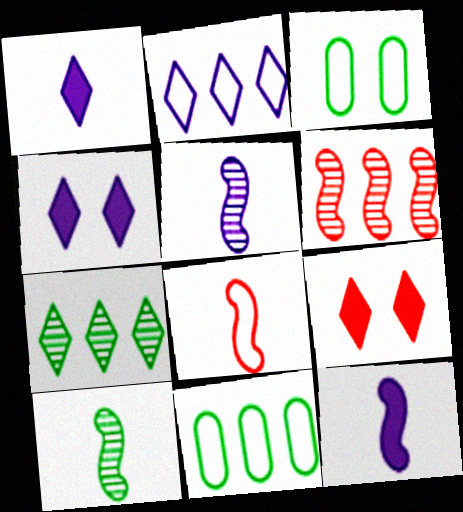[[1, 3, 6], 
[2, 3, 8], 
[5, 9, 11], 
[8, 10, 12]]